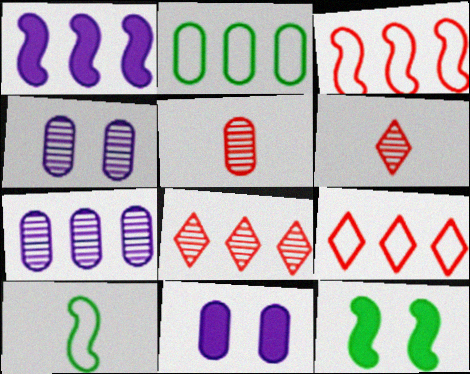[[1, 2, 8], 
[2, 5, 11], 
[8, 10, 11]]